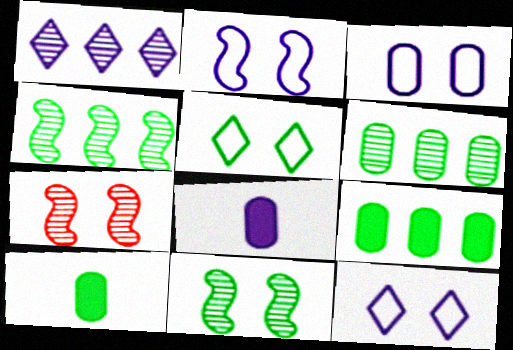[[1, 2, 8], 
[2, 3, 12], 
[4, 5, 10]]